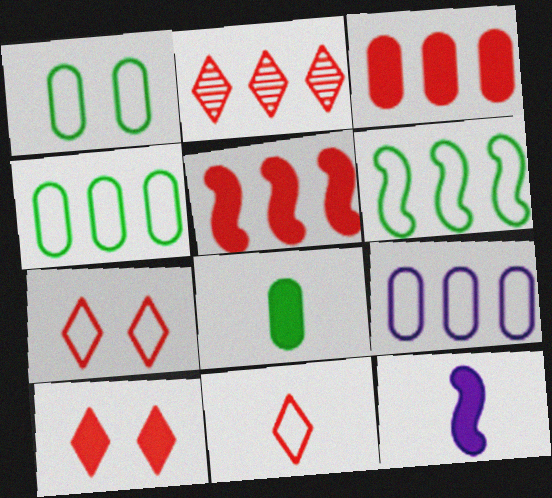[[1, 2, 12], 
[2, 10, 11]]